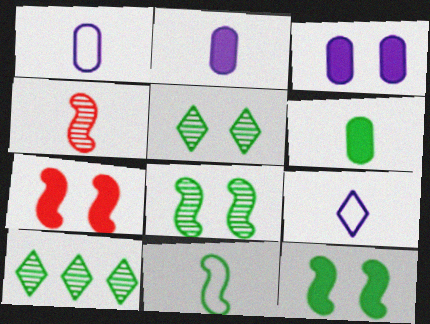[[1, 7, 10], 
[4, 6, 9]]